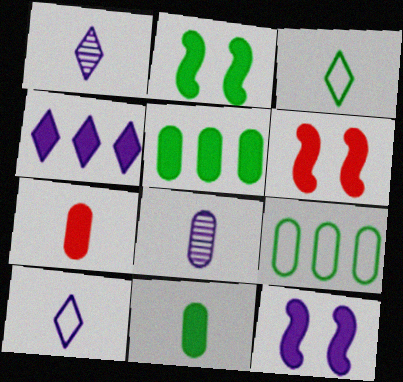[[1, 6, 9], 
[2, 4, 7], 
[2, 6, 12], 
[4, 6, 11]]